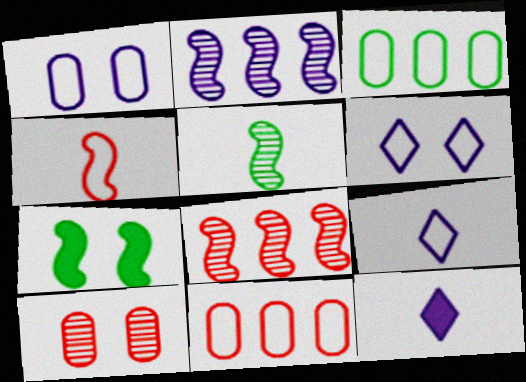[[1, 2, 12], 
[2, 4, 7], 
[3, 4, 6], 
[6, 7, 10]]